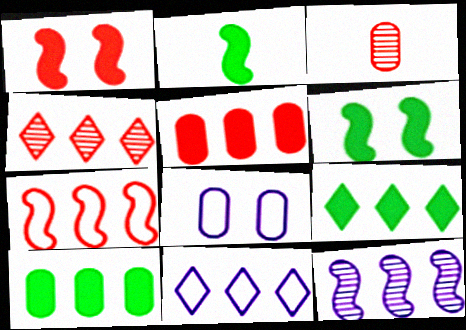[[2, 4, 8], 
[3, 6, 11], 
[3, 8, 10], 
[4, 5, 7], 
[4, 9, 11]]